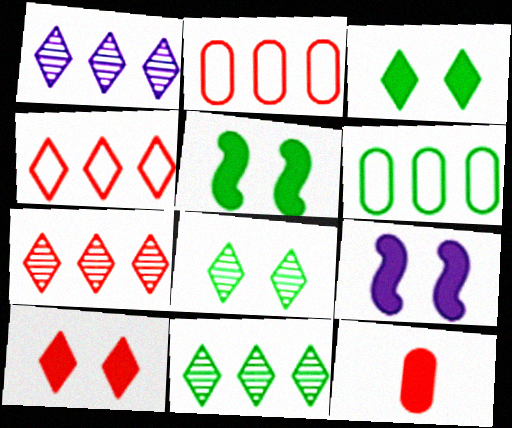[[1, 7, 11]]